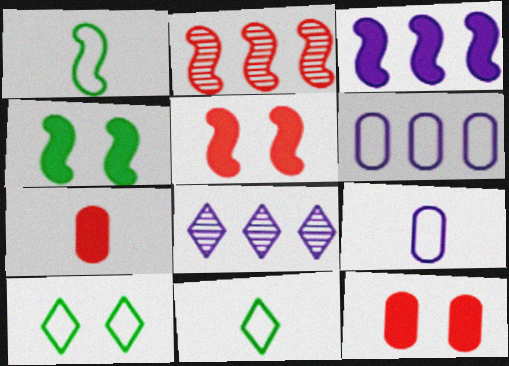[[1, 8, 12], 
[3, 6, 8]]